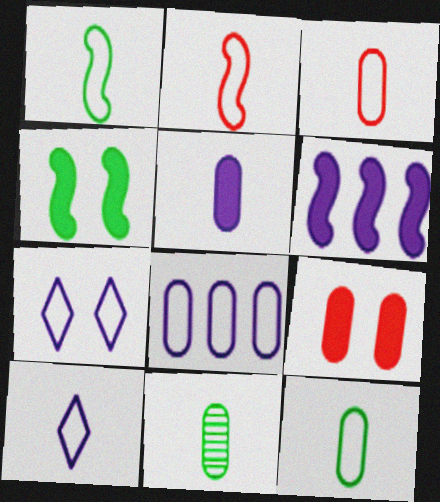[[1, 3, 10], 
[2, 10, 12], 
[3, 5, 11], 
[8, 9, 11]]